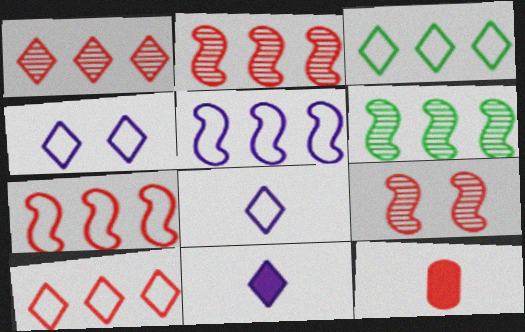[[4, 6, 12], 
[9, 10, 12]]